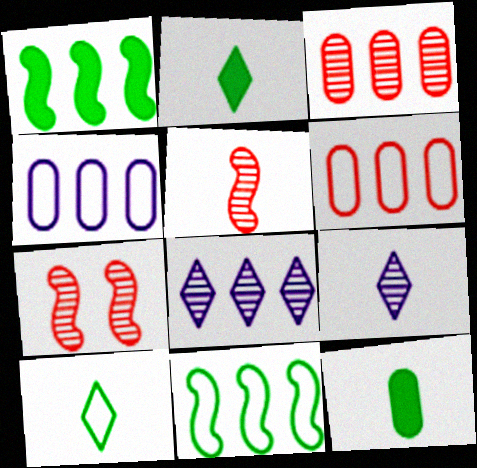[[1, 6, 8], 
[2, 4, 7]]